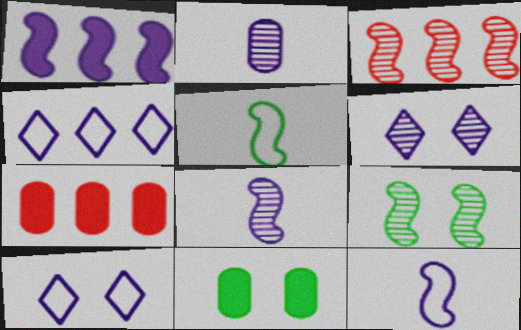[[1, 2, 10], 
[3, 8, 9], 
[5, 6, 7]]